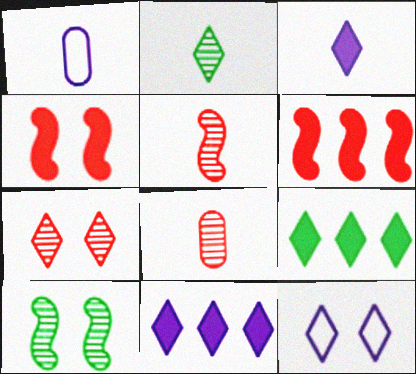[]